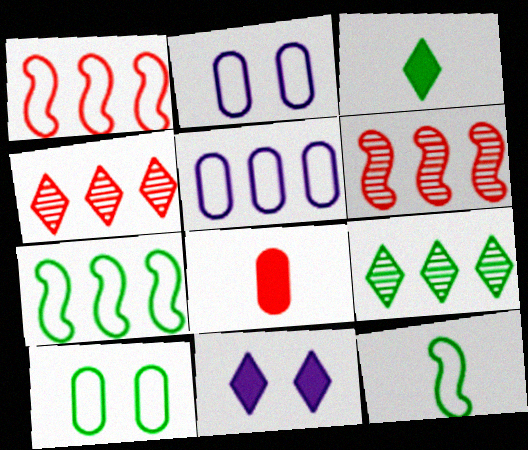[[2, 3, 6]]